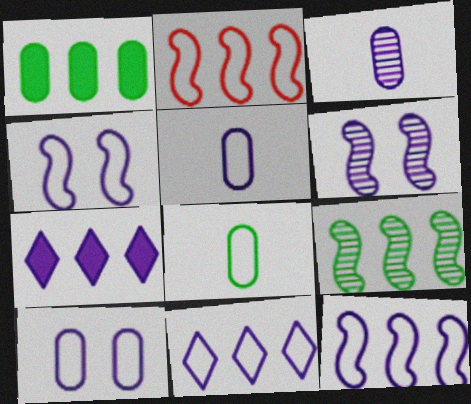[[3, 4, 7], 
[4, 5, 11], 
[5, 6, 7]]